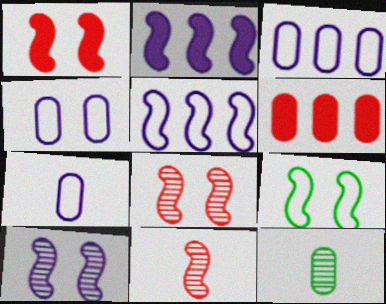[[1, 9, 10], 
[2, 9, 11], 
[3, 4, 7], 
[4, 6, 12]]